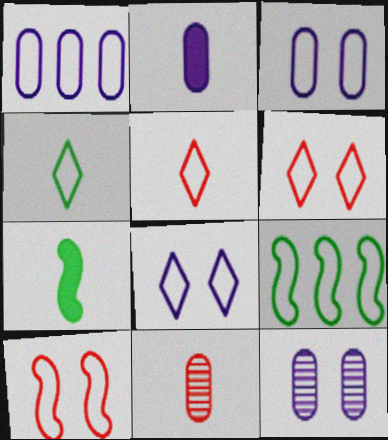[[1, 2, 12], 
[1, 4, 10], 
[3, 5, 9]]